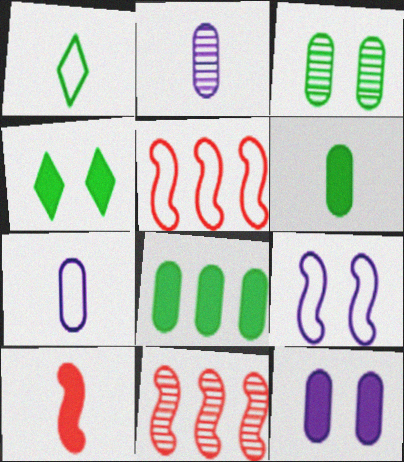[[1, 2, 10], 
[1, 11, 12], 
[2, 4, 5], 
[4, 7, 11]]